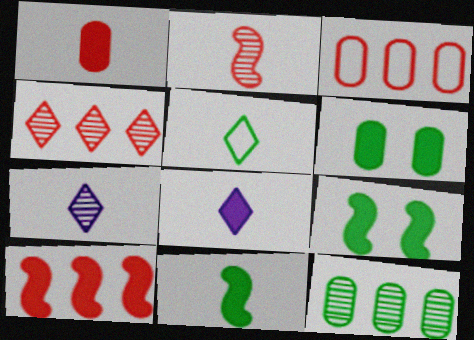[[1, 8, 11], 
[3, 4, 10], 
[3, 7, 9], 
[5, 9, 12], 
[6, 8, 10]]